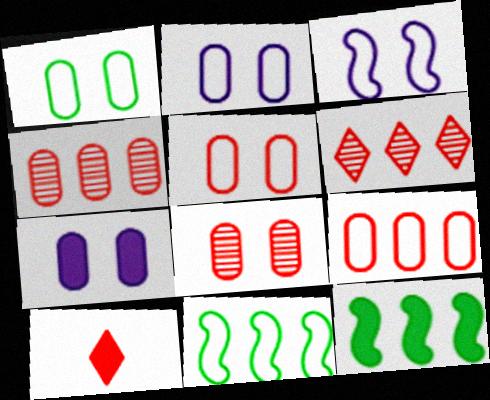[[1, 2, 5], 
[1, 7, 8], 
[7, 10, 12]]